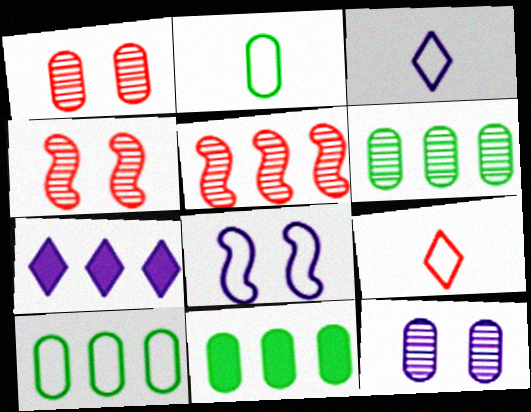[[2, 4, 7], 
[3, 4, 11], 
[5, 7, 10], 
[6, 10, 11], 
[8, 9, 10]]